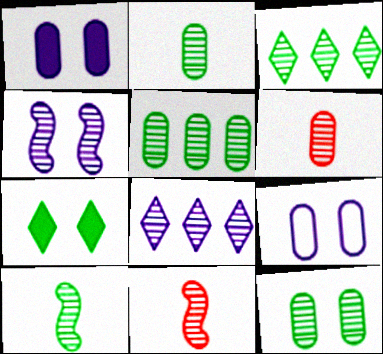[[2, 5, 12], 
[3, 4, 6], 
[3, 10, 12], 
[8, 11, 12]]